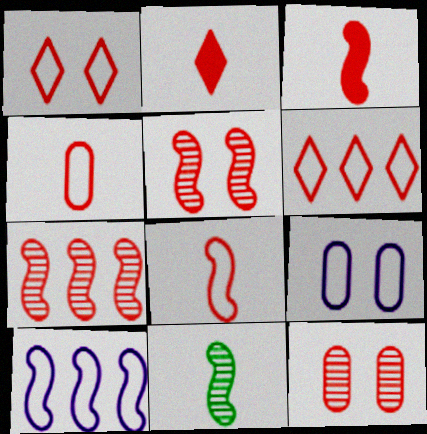[[3, 6, 12]]